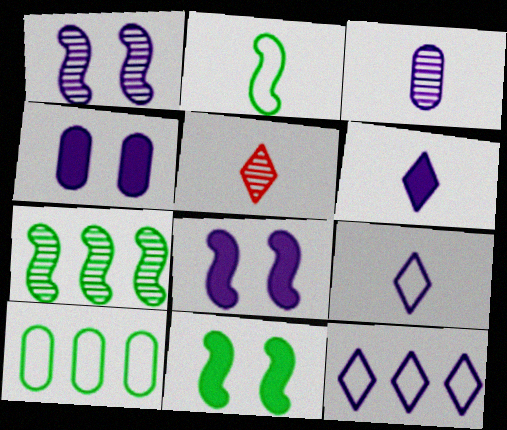[[2, 7, 11], 
[3, 8, 12], 
[5, 8, 10]]